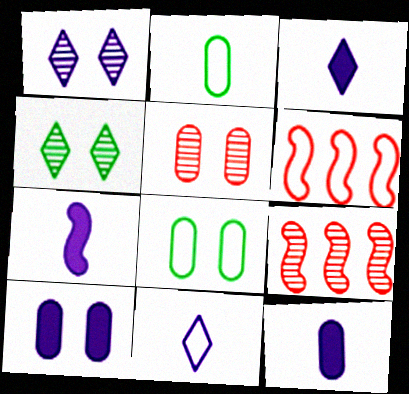[[3, 7, 12], 
[3, 8, 9], 
[4, 6, 12], 
[5, 8, 10], 
[6, 8, 11]]